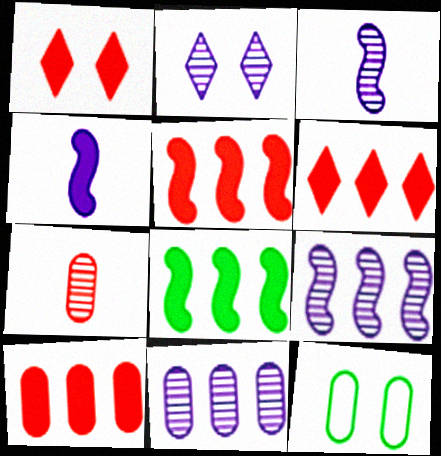[[2, 3, 11], 
[3, 6, 12], 
[5, 6, 10]]